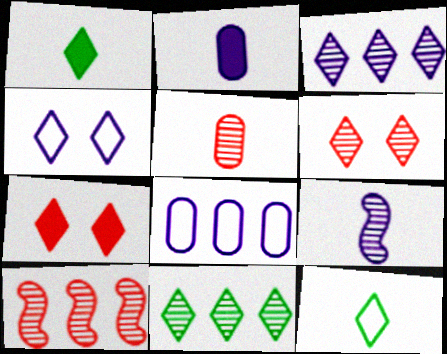[[3, 7, 12], 
[5, 6, 10]]